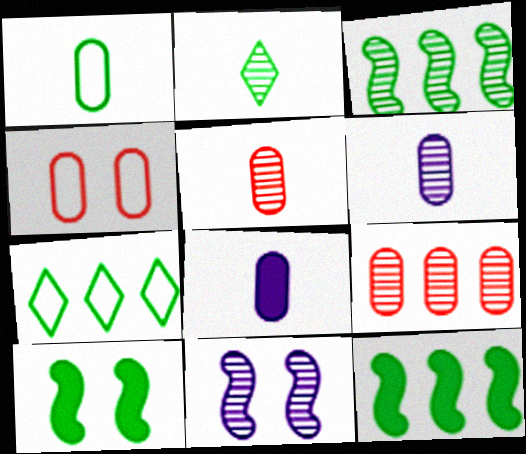[[1, 5, 8], 
[2, 9, 11]]